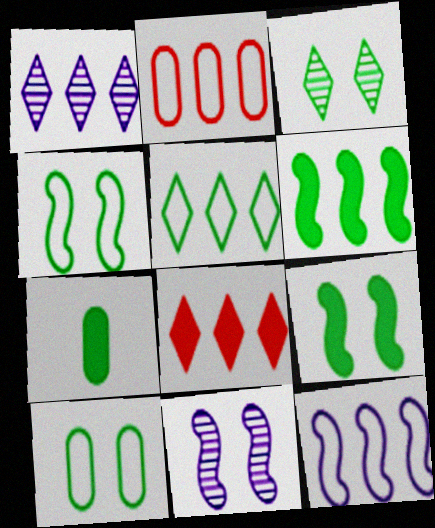[[1, 2, 6], 
[1, 5, 8], 
[2, 5, 12], 
[3, 9, 10]]